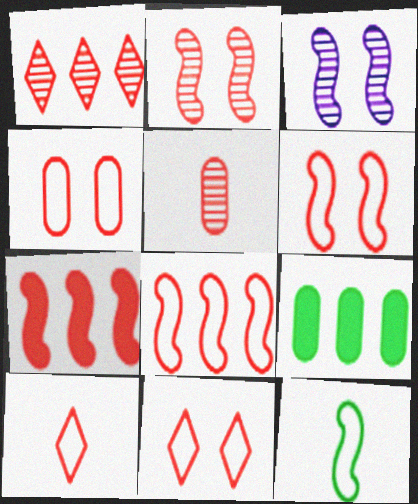[[1, 2, 5], 
[3, 7, 12], 
[3, 9, 10], 
[4, 6, 11], 
[4, 8, 10], 
[5, 7, 11]]